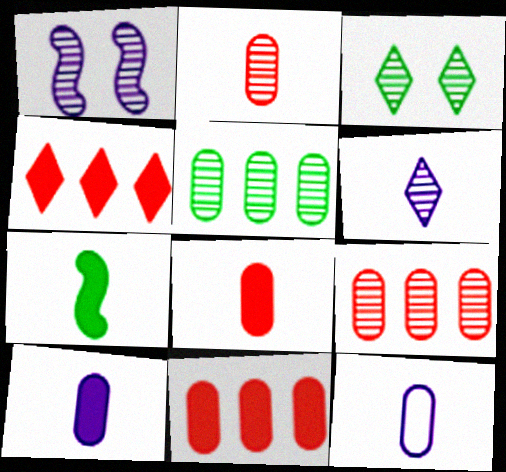[]